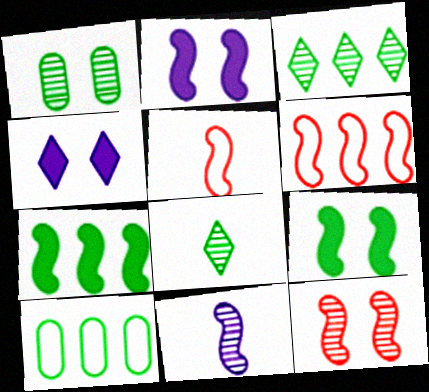[[3, 7, 10], 
[6, 9, 11], 
[8, 9, 10]]